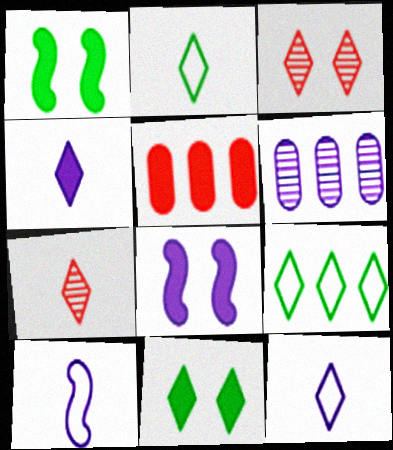[[1, 4, 5], 
[2, 4, 7], 
[3, 4, 9], 
[6, 8, 12]]